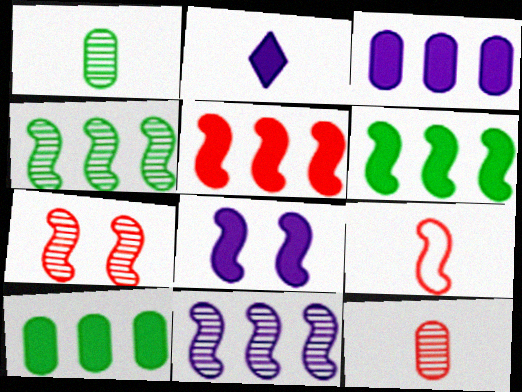[[1, 2, 9], 
[2, 3, 8], 
[4, 8, 9], 
[5, 7, 9]]